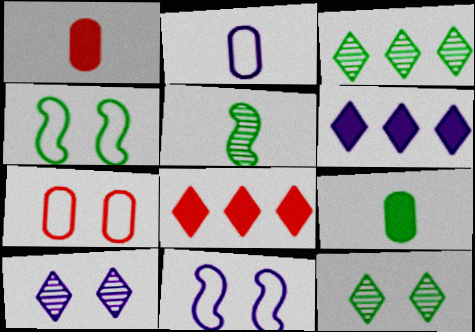[[1, 3, 11], 
[3, 4, 9], 
[5, 6, 7]]